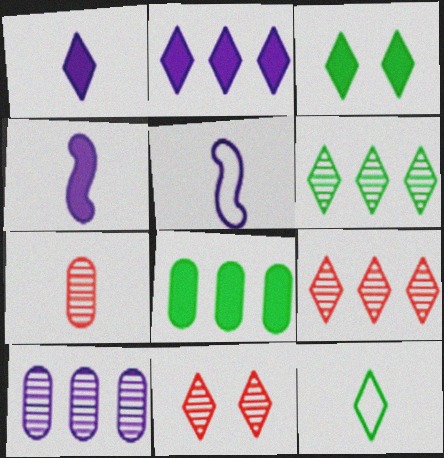[[2, 11, 12], 
[3, 6, 12], 
[4, 7, 12], 
[5, 8, 11]]